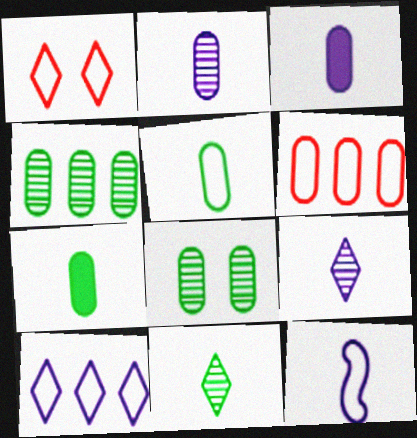[[3, 6, 8], 
[3, 9, 12]]